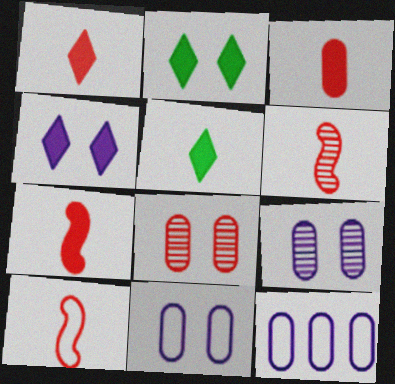[[1, 3, 7], 
[2, 6, 12], 
[6, 7, 10]]